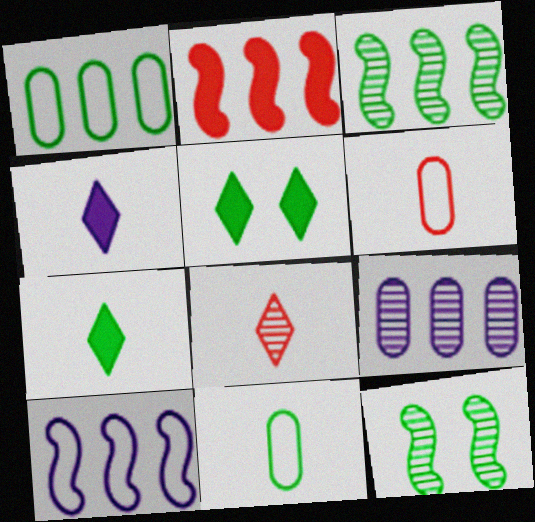[[1, 7, 12], 
[2, 3, 10], 
[3, 5, 11], 
[8, 9, 12]]